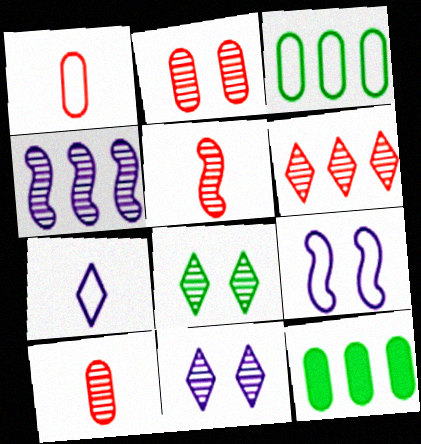[[2, 5, 6], 
[4, 8, 10]]